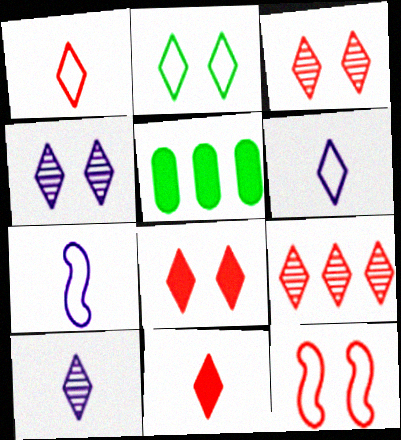[[1, 8, 9], 
[2, 4, 8], 
[3, 5, 7], 
[5, 10, 12]]